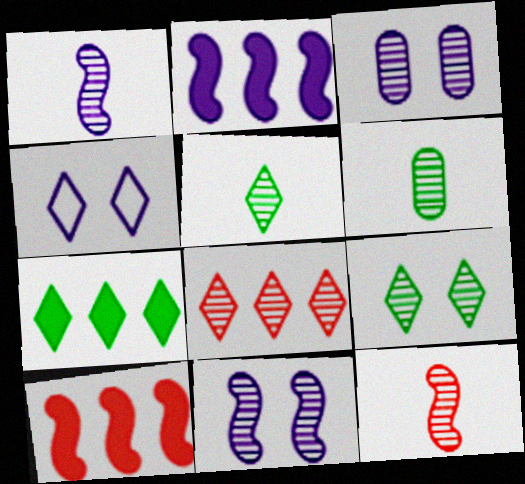[[4, 6, 10], 
[6, 8, 11]]